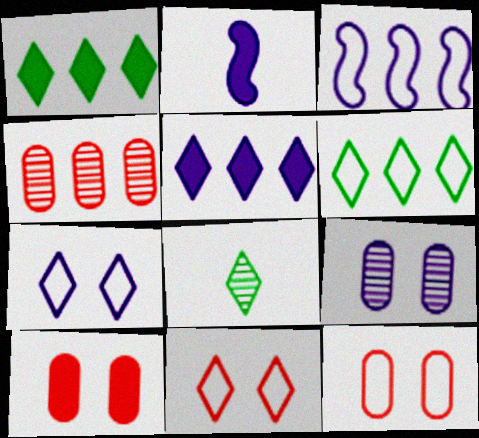[[1, 2, 10], 
[1, 3, 4], 
[3, 8, 10], 
[5, 8, 11]]